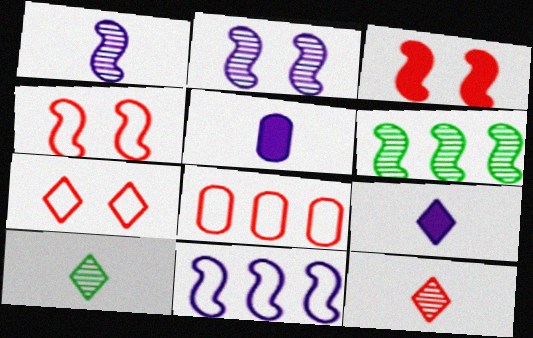[[3, 8, 12], 
[5, 6, 7]]